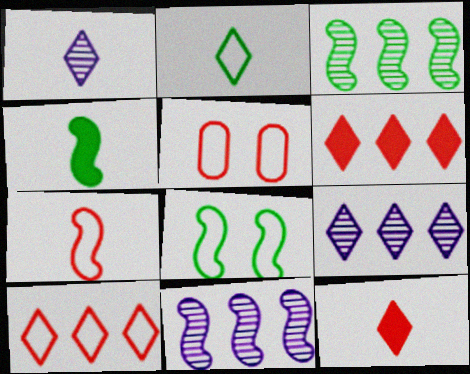[[1, 2, 12], 
[3, 4, 8], 
[4, 5, 9], 
[5, 7, 10]]